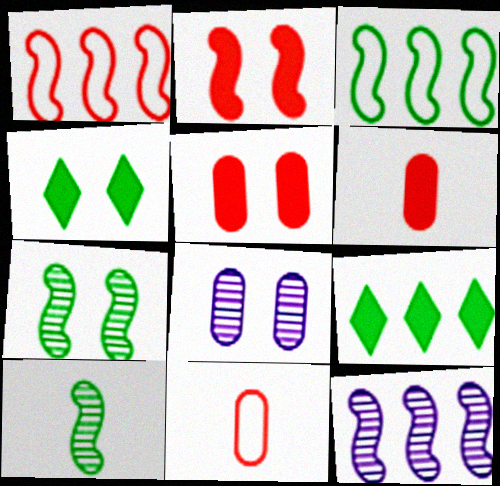[[4, 11, 12]]